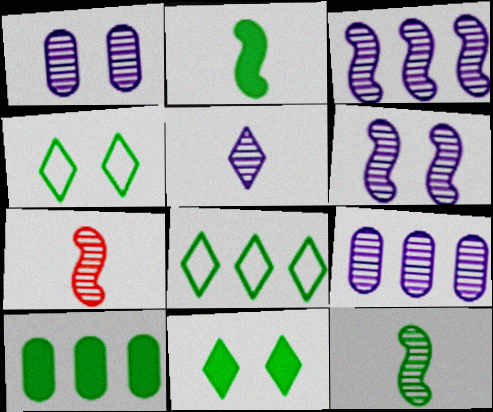[[1, 3, 5], 
[2, 10, 11], 
[4, 10, 12], 
[5, 6, 9]]